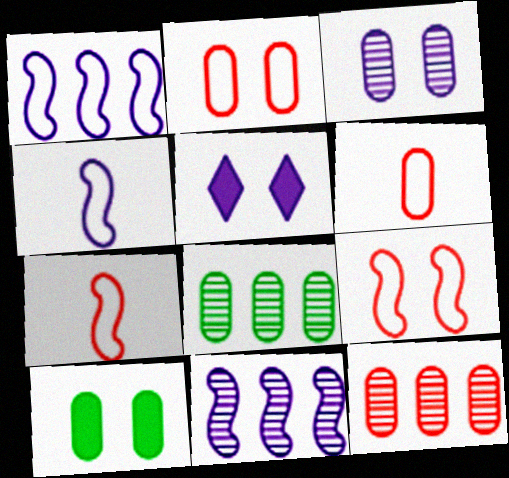[[2, 3, 10], 
[5, 7, 8]]